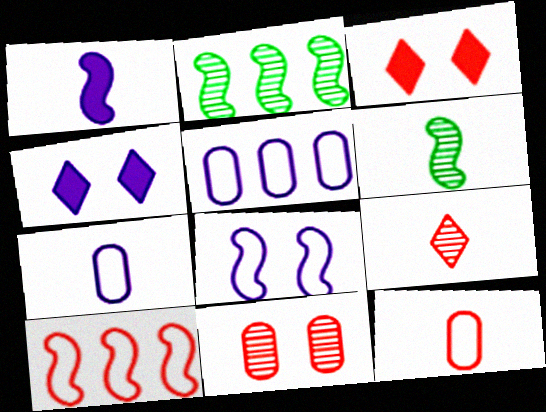[[2, 3, 7], 
[2, 4, 12], 
[3, 5, 6]]